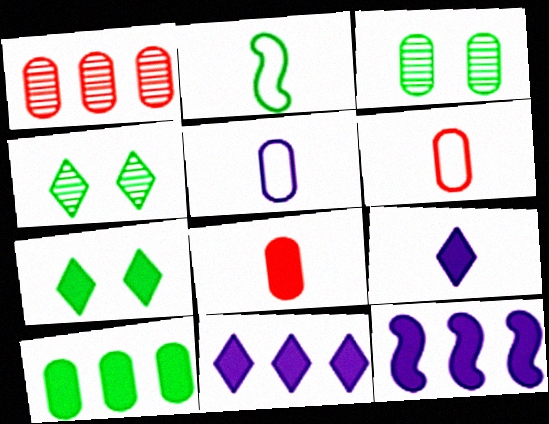[[2, 4, 10], 
[4, 6, 12], 
[7, 8, 12]]